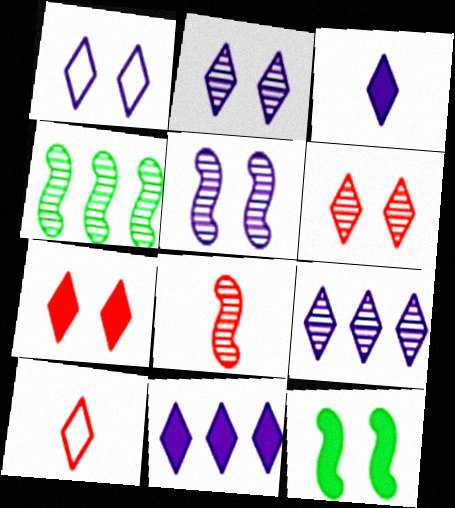[[1, 3, 9], 
[4, 5, 8]]